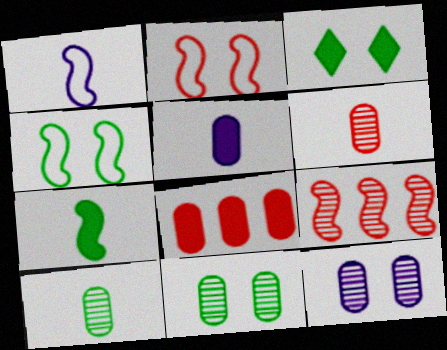[[2, 3, 12], 
[3, 4, 11]]